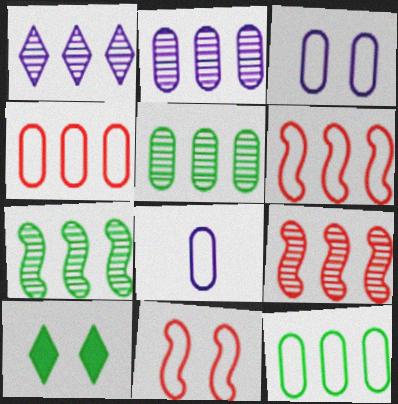[[1, 5, 9], 
[8, 9, 10]]